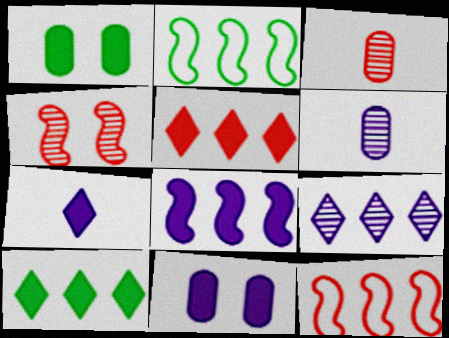[[7, 8, 11]]